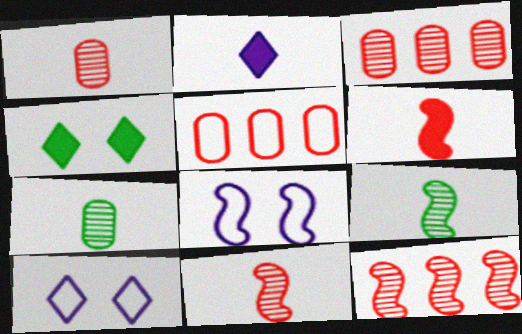[]